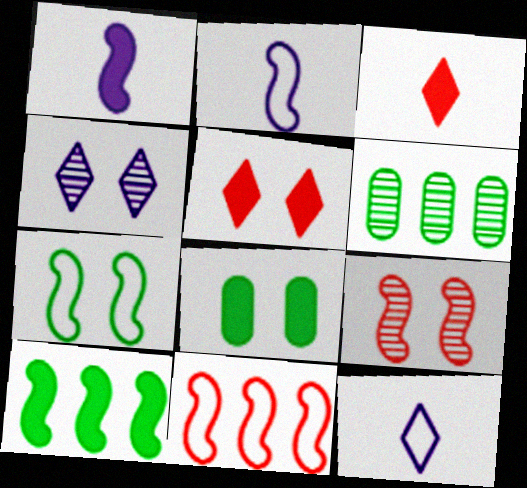[[2, 5, 6], 
[2, 7, 11], 
[2, 9, 10]]